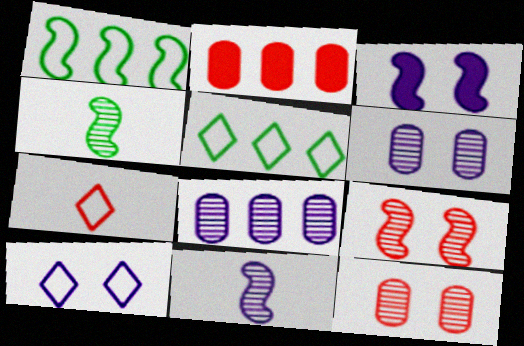[[2, 4, 10], 
[2, 7, 9], 
[3, 6, 10], 
[5, 7, 10]]